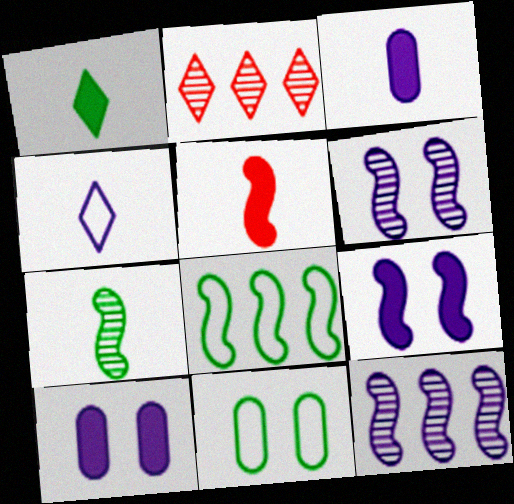[[1, 3, 5], 
[4, 10, 12], 
[5, 6, 8]]